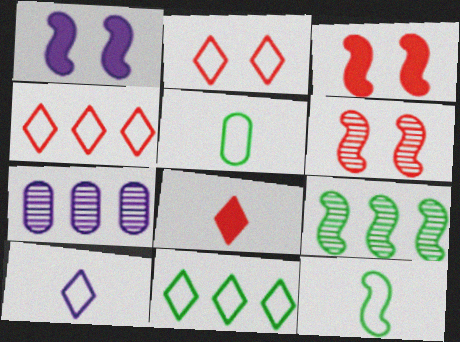[[1, 7, 10], 
[2, 10, 11]]